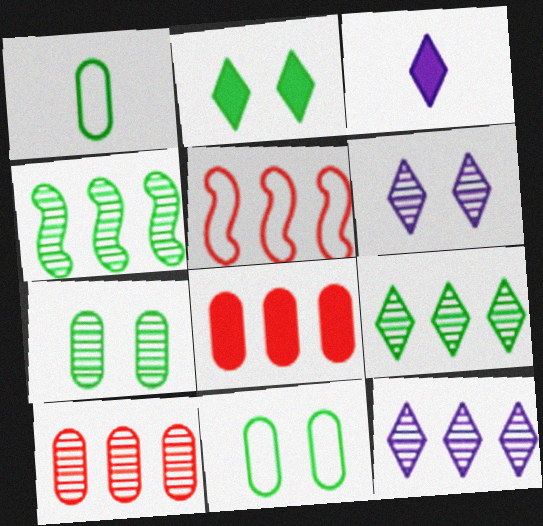[[1, 2, 4], 
[3, 5, 7], 
[4, 10, 12]]